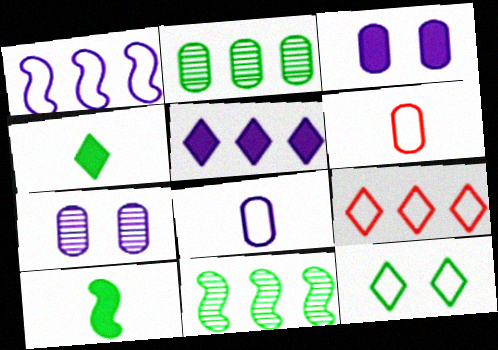[[1, 6, 12], 
[2, 3, 6], 
[2, 10, 12], 
[7, 9, 10]]